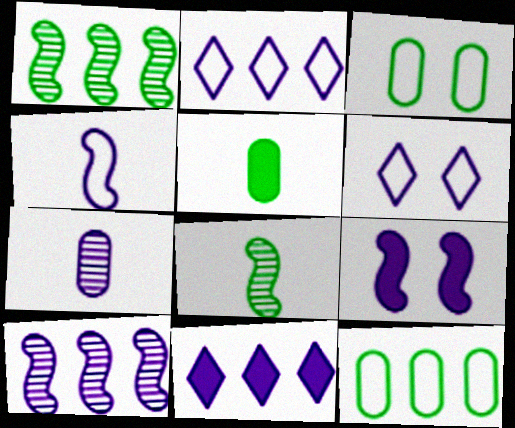[[2, 7, 9], 
[4, 9, 10]]